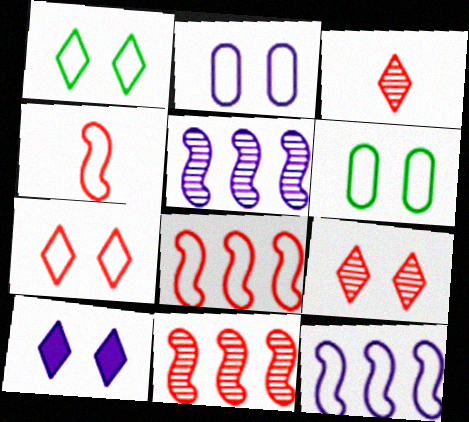[[1, 9, 10]]